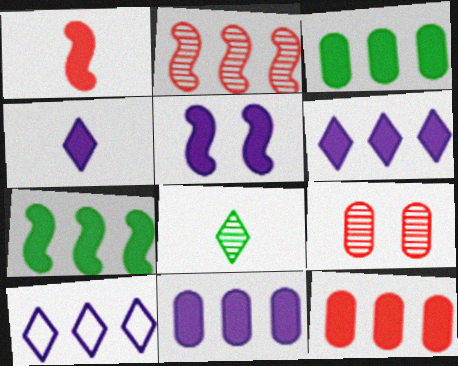[[1, 5, 7], 
[2, 3, 10], 
[3, 11, 12], 
[4, 5, 11], 
[6, 7, 12]]